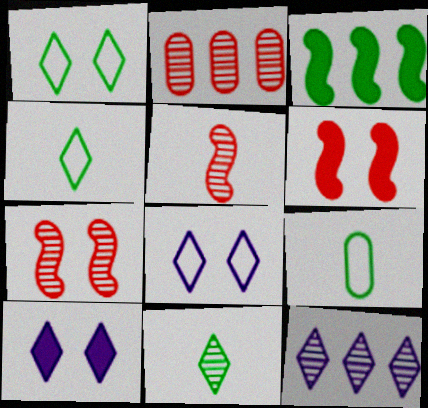[[6, 9, 12]]